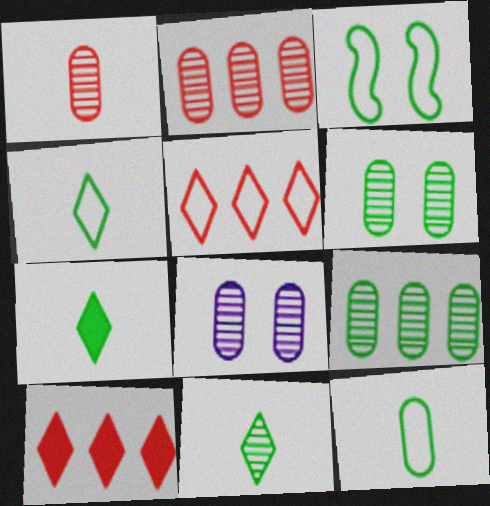[[1, 8, 9], 
[3, 7, 9], 
[4, 7, 11]]